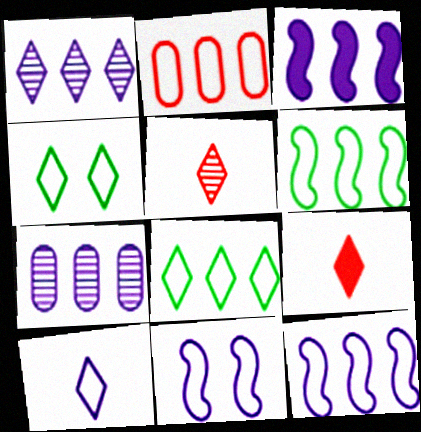[[1, 4, 9], 
[2, 8, 12]]